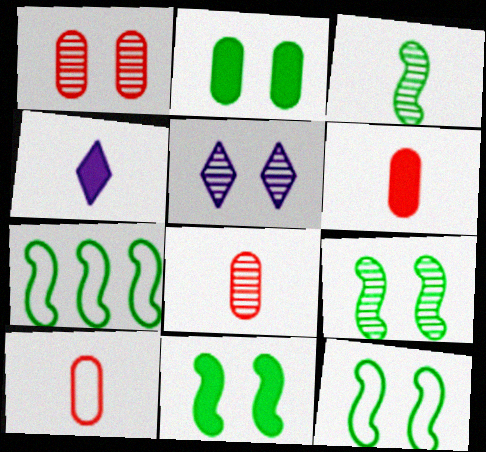[[1, 4, 7], 
[1, 5, 9], 
[3, 4, 10], 
[3, 7, 11], 
[5, 6, 7], 
[6, 8, 10], 
[9, 11, 12]]